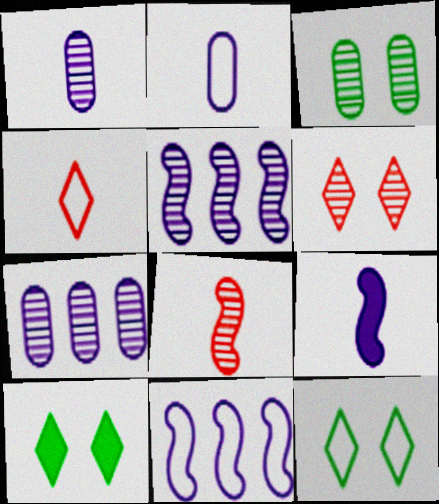[]